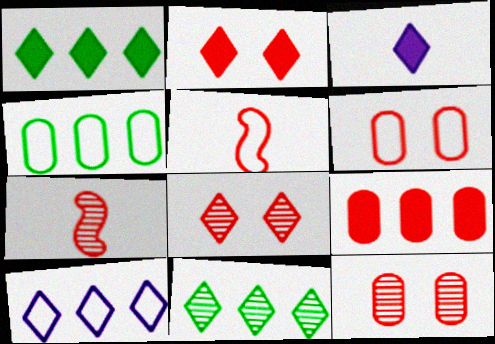[[1, 2, 3], 
[5, 8, 9]]